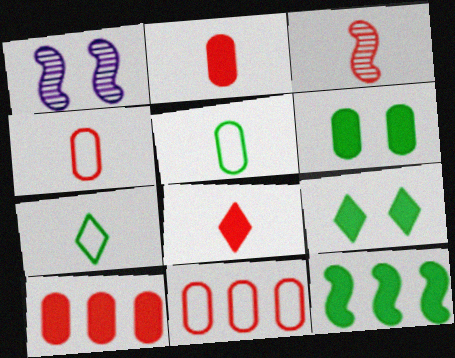[[1, 7, 10], 
[3, 4, 8]]